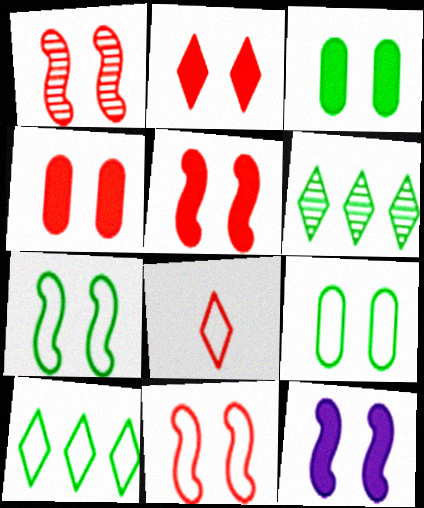[[1, 5, 11], 
[1, 7, 12], 
[2, 3, 12], 
[2, 4, 5]]